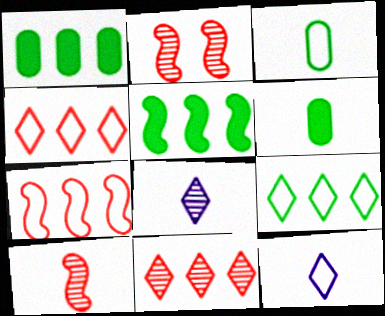[[1, 2, 12], 
[6, 10, 12]]